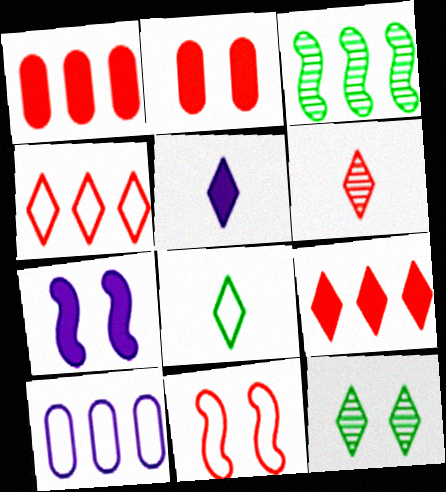[[1, 6, 11], 
[3, 9, 10], 
[4, 5, 12], 
[5, 6, 8], 
[8, 10, 11]]